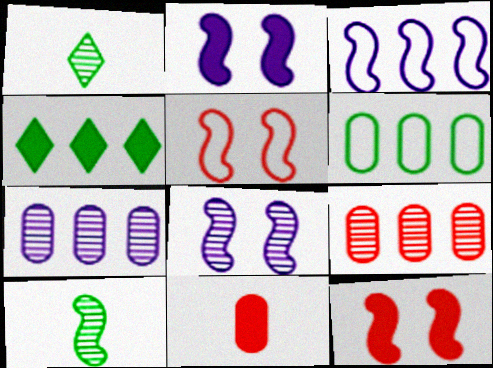[[1, 8, 9], 
[2, 4, 11], 
[3, 4, 9], 
[3, 10, 12]]